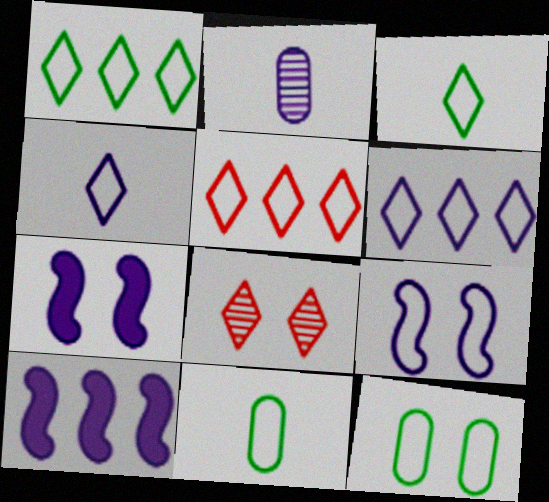[[1, 5, 6], 
[2, 6, 7], 
[5, 9, 11], 
[7, 8, 12], 
[8, 10, 11]]